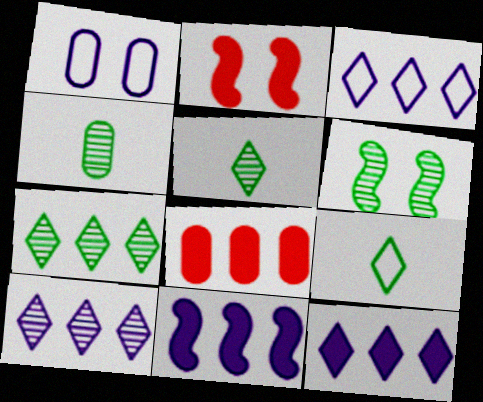[[1, 4, 8], 
[2, 3, 4], 
[3, 10, 12], 
[4, 6, 7]]